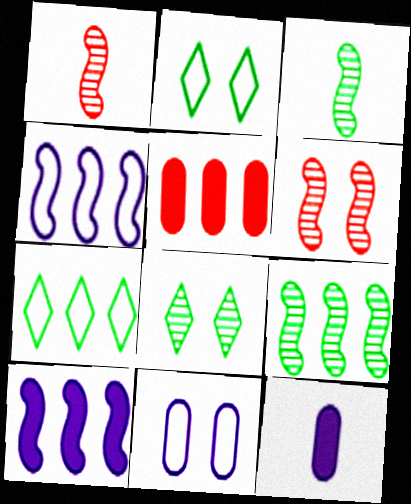[[6, 7, 12]]